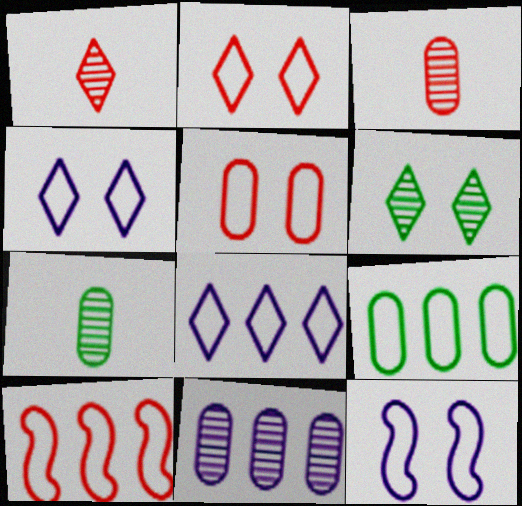[[8, 9, 10]]